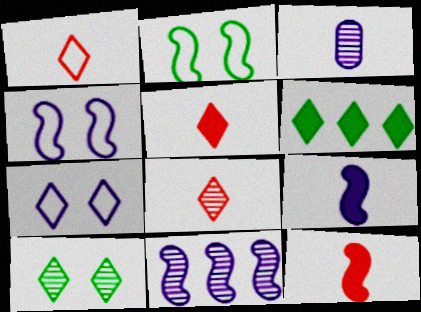[[1, 5, 8], 
[2, 11, 12], 
[4, 9, 11], 
[6, 7, 8]]